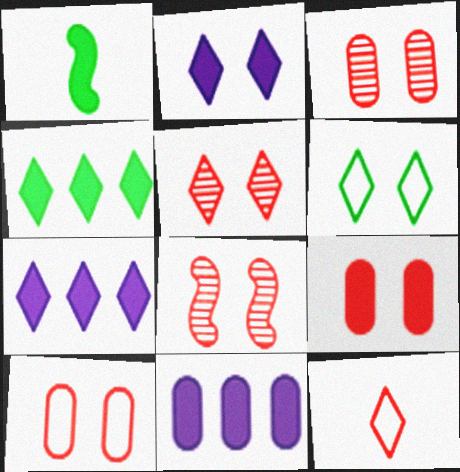[[1, 7, 9], 
[2, 5, 6], 
[3, 5, 8], 
[3, 9, 10]]